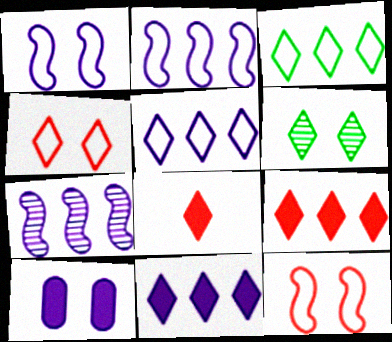[[5, 6, 8], 
[6, 10, 12]]